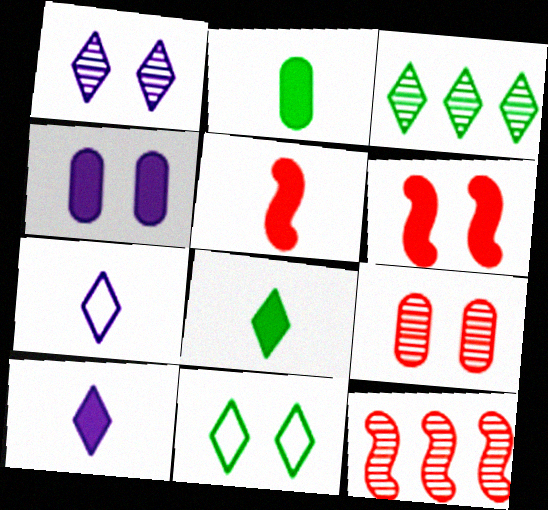[[2, 5, 10], 
[3, 8, 11]]